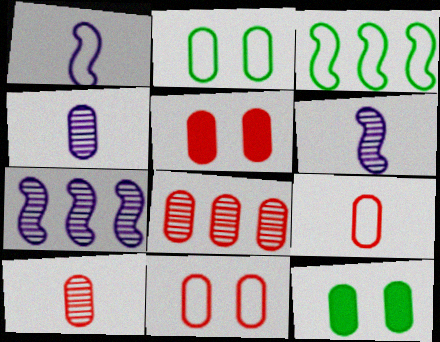[[5, 8, 9]]